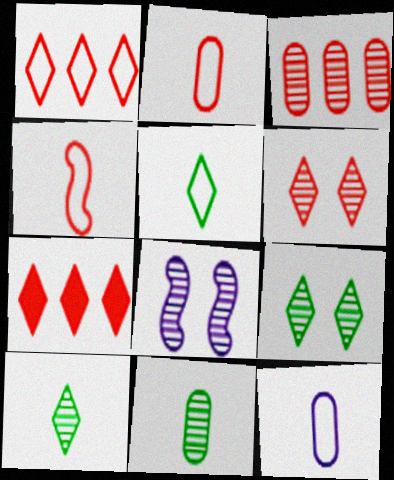[[3, 8, 10], 
[4, 5, 12]]